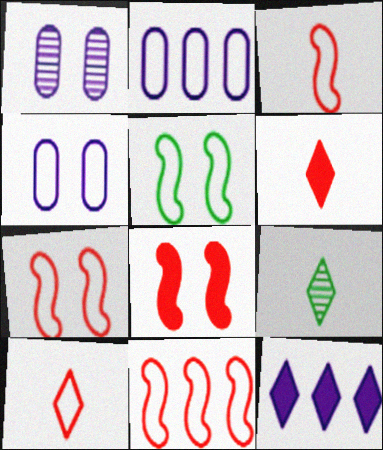[[2, 5, 10], 
[2, 8, 9], 
[3, 7, 11]]